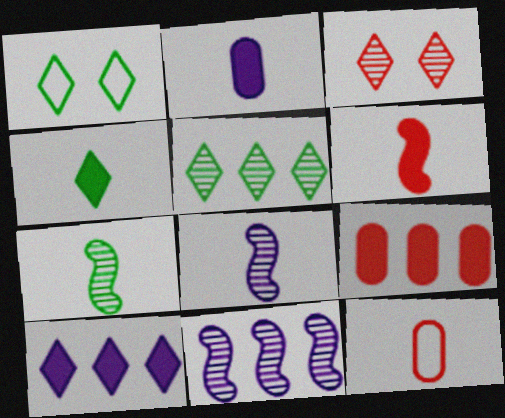[[1, 4, 5], 
[1, 8, 9], 
[2, 4, 6], 
[4, 8, 12]]